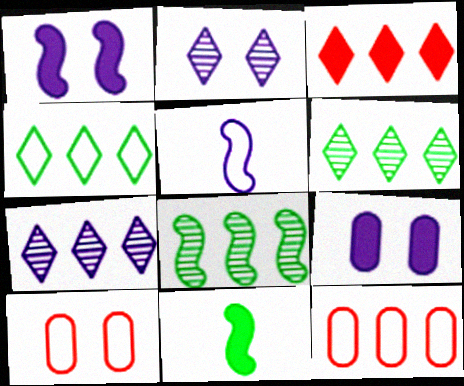[[2, 11, 12], 
[3, 4, 7], 
[3, 9, 11], 
[4, 5, 10], 
[5, 7, 9], 
[7, 10, 11]]